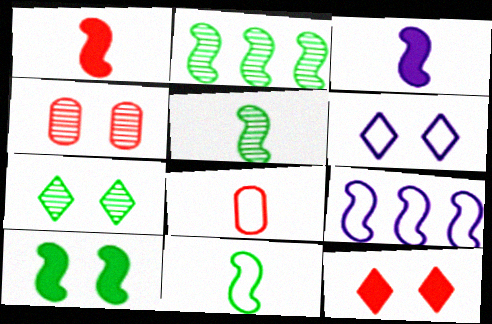[[2, 10, 11], 
[4, 6, 10], 
[6, 7, 12]]